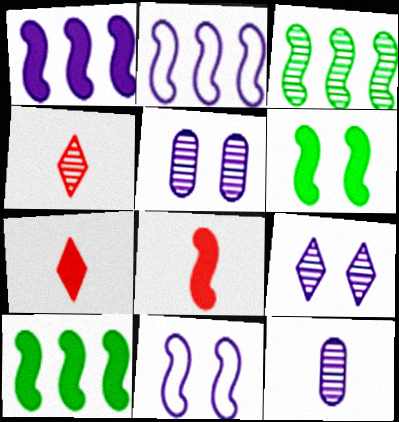[[1, 6, 8], 
[3, 4, 5], 
[3, 8, 11]]